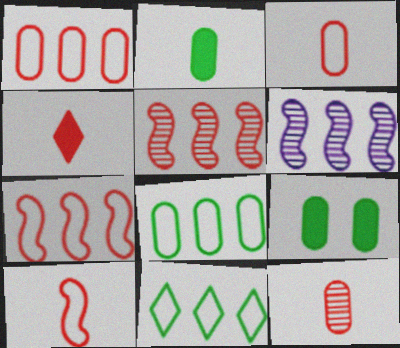[[4, 10, 12]]